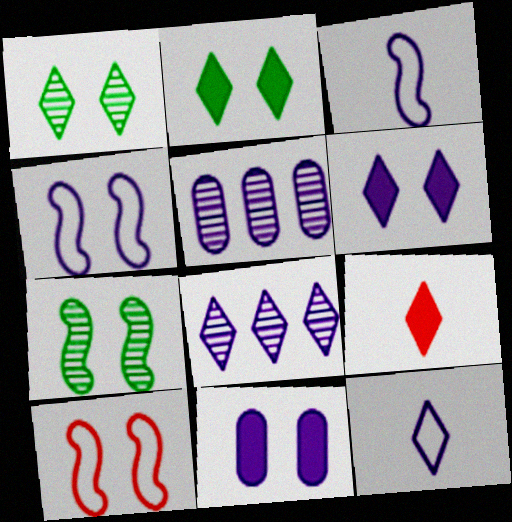[[1, 10, 11], 
[3, 5, 6], 
[3, 8, 11], 
[6, 8, 12]]